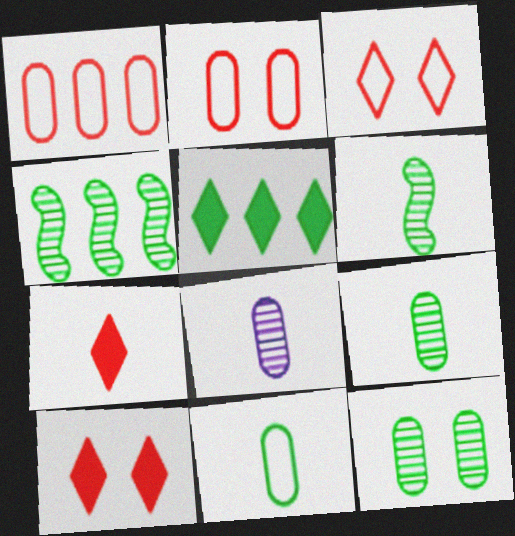[]